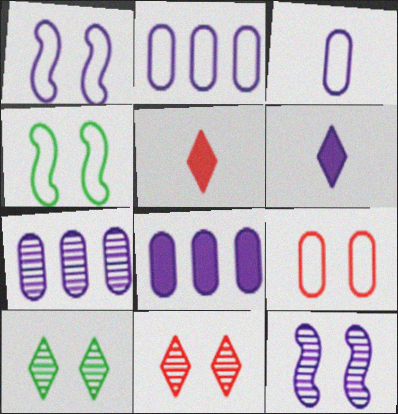[[1, 6, 7], 
[2, 6, 12], 
[2, 7, 8], 
[4, 5, 7]]